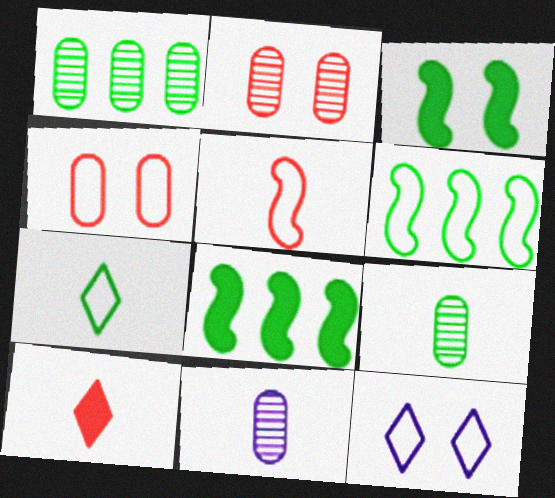[[1, 2, 11], 
[1, 3, 7], 
[2, 3, 12]]